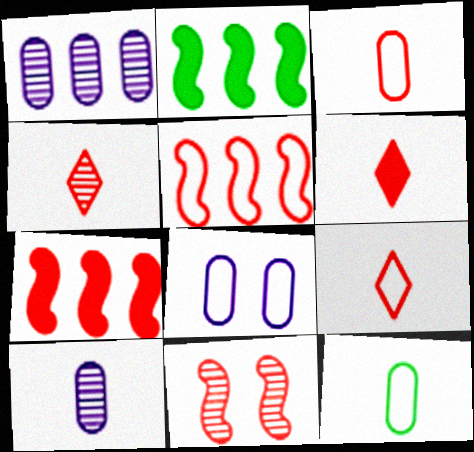[[2, 4, 8], 
[4, 6, 9]]